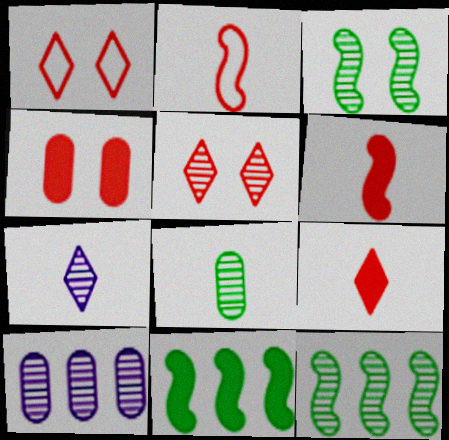[]